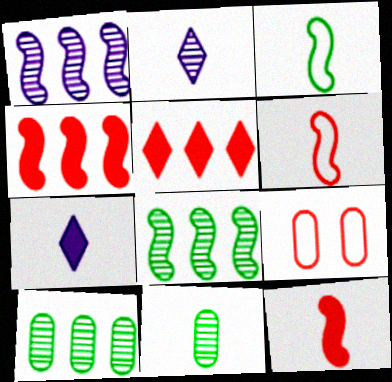[[6, 7, 11], 
[7, 8, 9]]